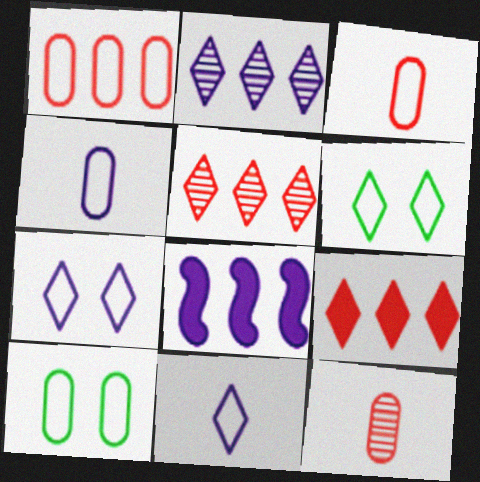[[1, 4, 10], 
[6, 8, 12]]